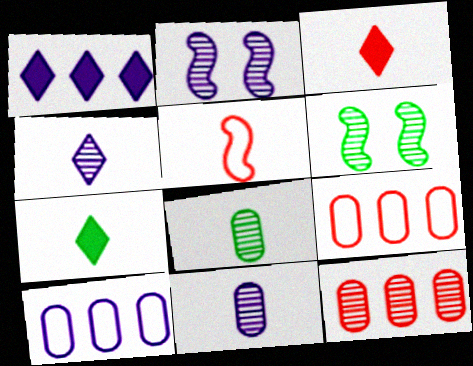[[2, 7, 9], 
[3, 6, 10], 
[4, 6, 12], 
[5, 7, 11]]